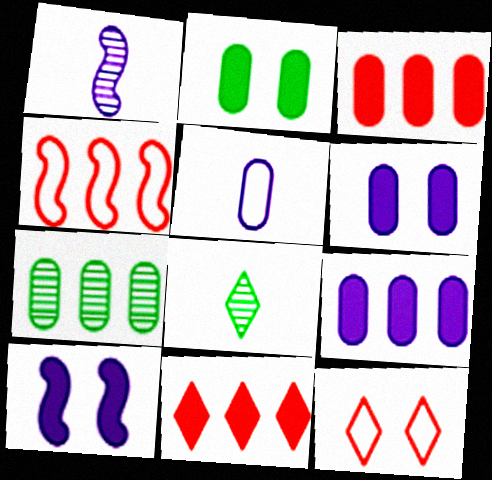[[4, 6, 8]]